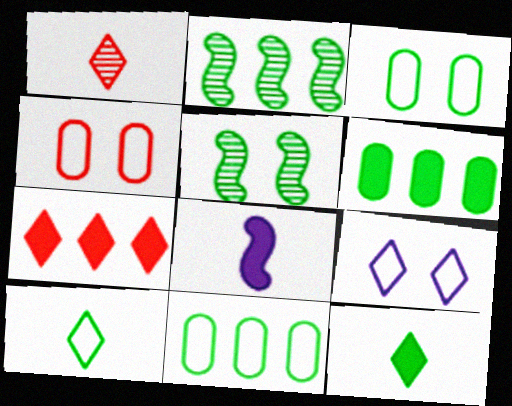[[2, 3, 12], 
[5, 6, 10], 
[5, 11, 12]]